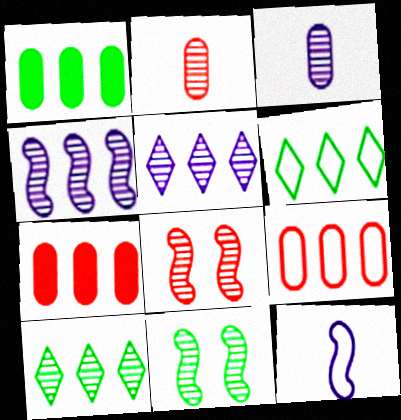[[2, 5, 11], 
[3, 8, 10], 
[4, 6, 7]]